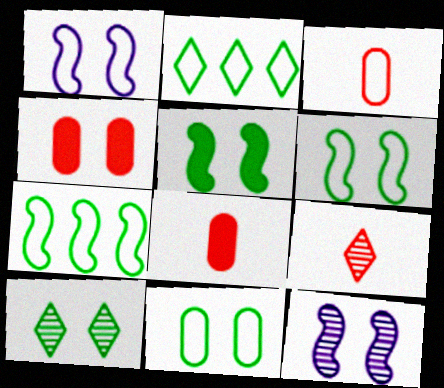[[1, 2, 3], 
[1, 4, 10], 
[2, 8, 12], 
[5, 10, 11]]